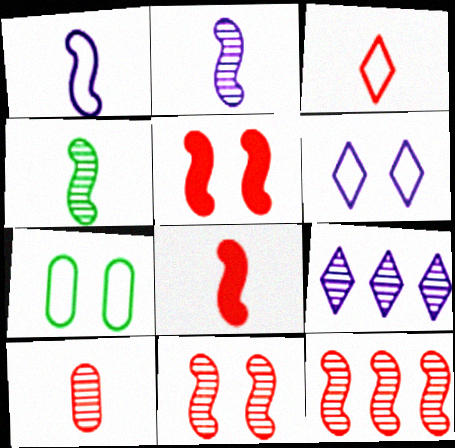[[1, 4, 8], 
[3, 8, 10], 
[7, 8, 9]]